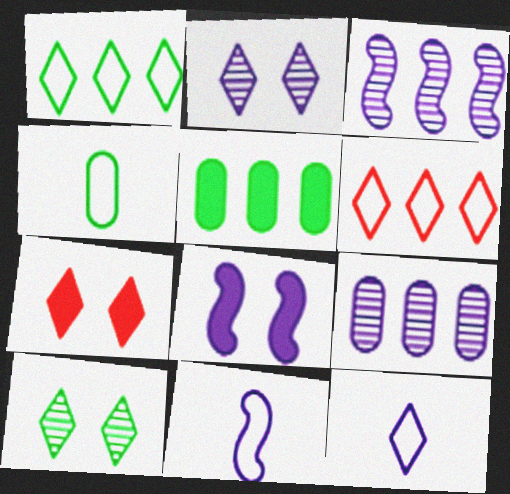[[3, 4, 7], 
[3, 5, 6], 
[3, 8, 11], 
[8, 9, 12]]